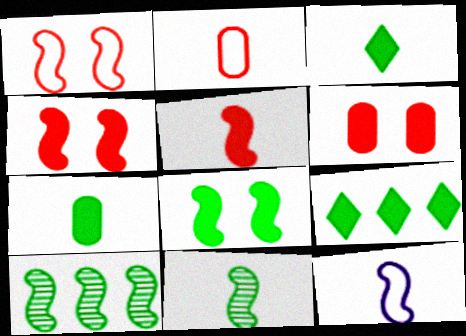[[4, 10, 12], 
[5, 11, 12], 
[7, 8, 9]]